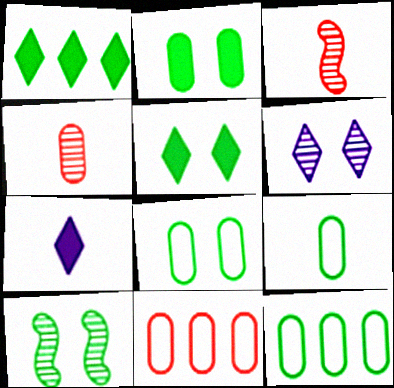[[1, 9, 10], 
[3, 7, 9], 
[5, 8, 10], 
[7, 10, 11], 
[8, 9, 12]]